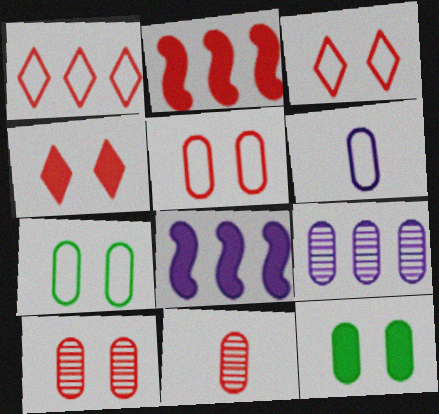[[2, 3, 11]]